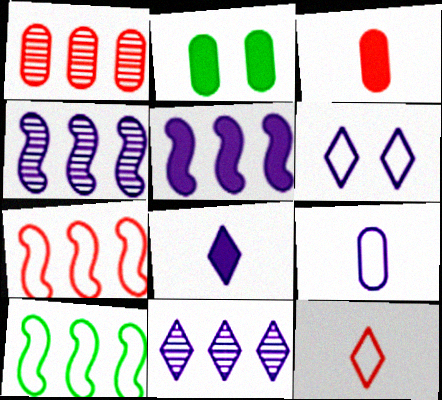[[1, 2, 9], 
[2, 4, 12], 
[6, 8, 11]]